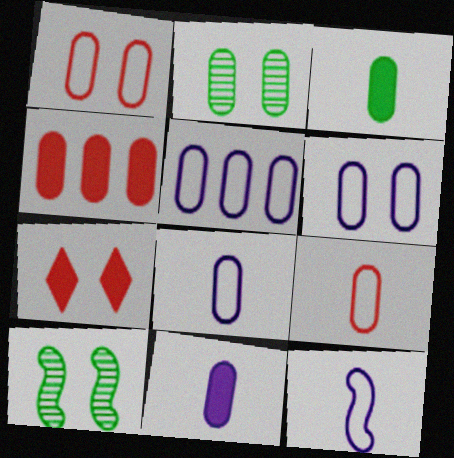[[2, 4, 8], 
[5, 6, 8], 
[6, 7, 10]]